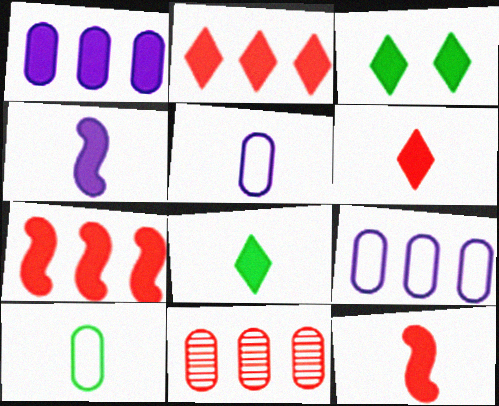[[1, 3, 12]]